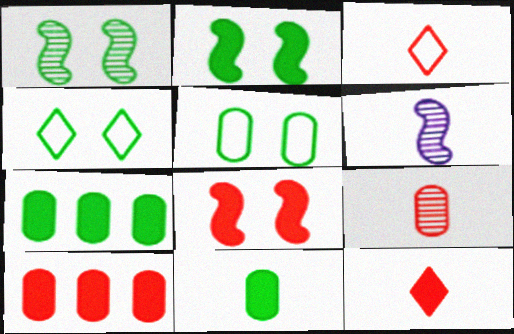[[3, 6, 11], 
[4, 6, 10], 
[8, 10, 12]]